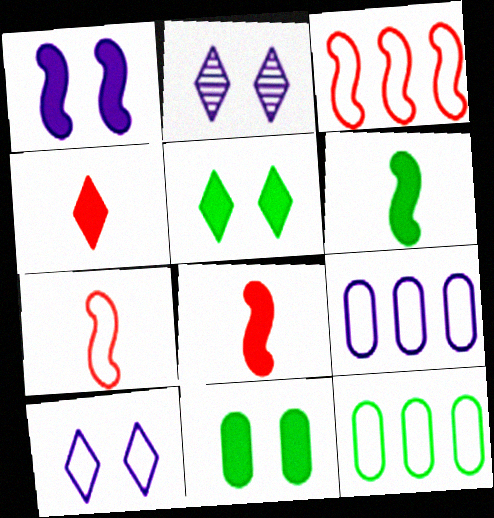[[2, 8, 12], 
[7, 10, 12]]